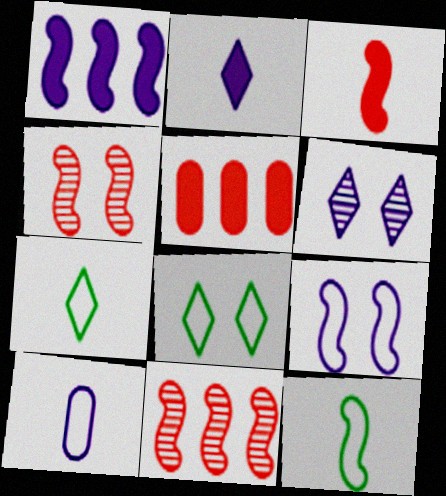[[1, 4, 12], 
[1, 6, 10], 
[5, 6, 12]]